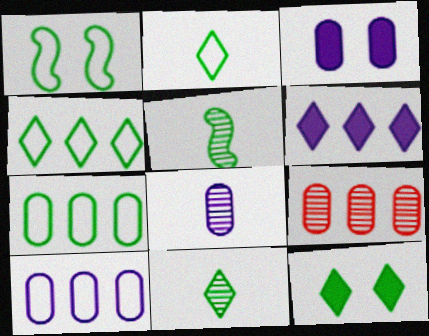[[1, 2, 7], 
[3, 8, 10], 
[4, 11, 12], 
[5, 7, 12]]